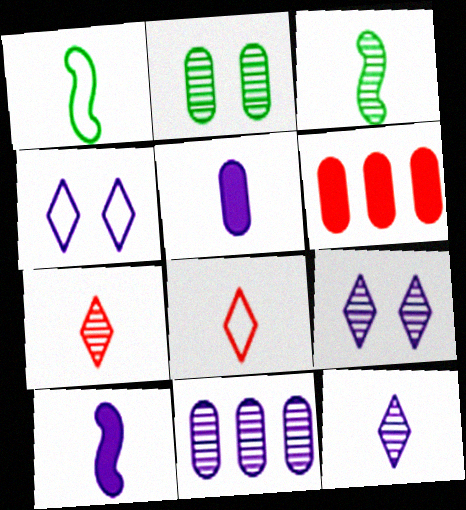[[1, 5, 7], 
[1, 6, 9], 
[3, 4, 6], 
[3, 5, 8], 
[4, 10, 11]]